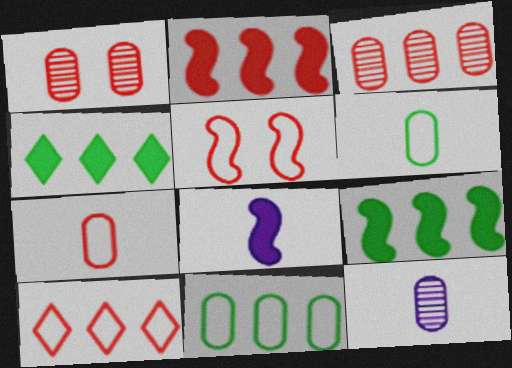[[2, 3, 10], 
[4, 5, 12], 
[5, 7, 10]]